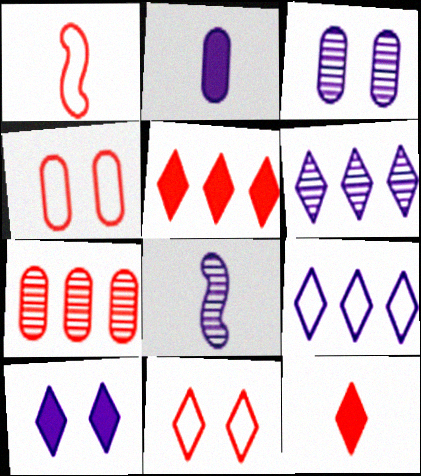[[3, 6, 8]]